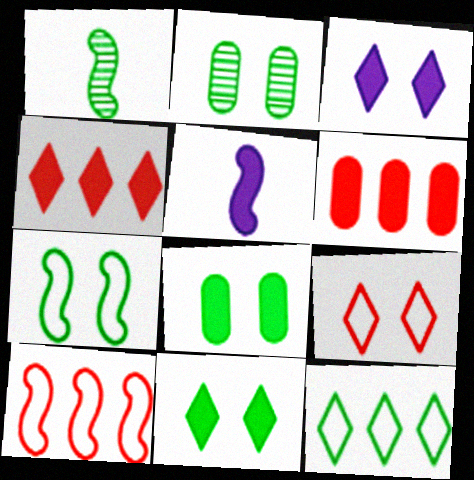[[1, 8, 12], 
[2, 7, 11], 
[4, 5, 8], 
[5, 6, 11]]